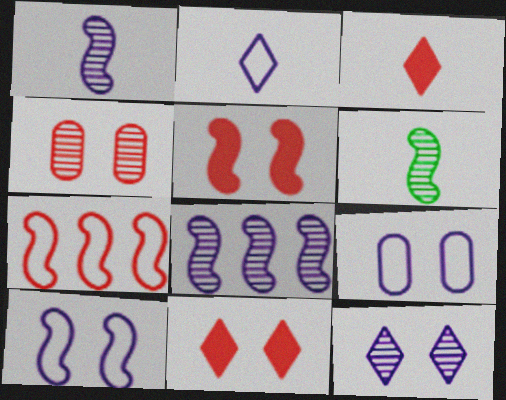[[3, 4, 7]]